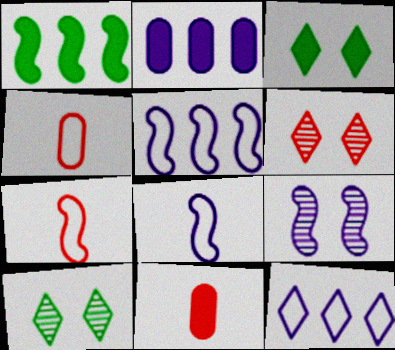[[1, 7, 9], 
[2, 7, 10], 
[5, 10, 11]]